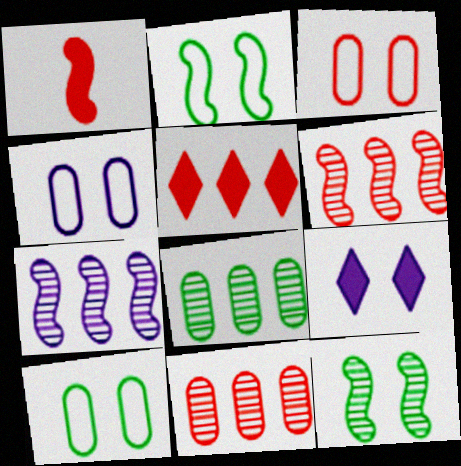[[1, 2, 7], 
[3, 4, 10], 
[3, 9, 12]]